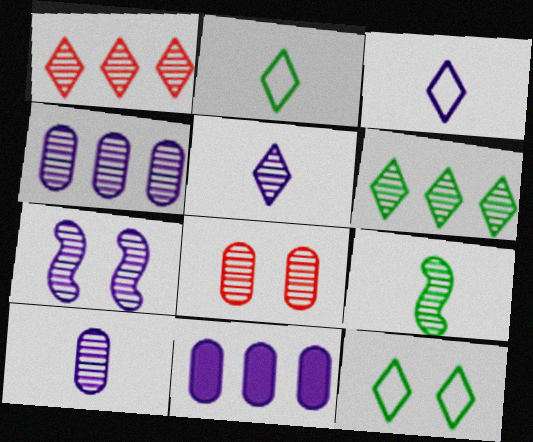[[3, 7, 11], 
[4, 5, 7]]